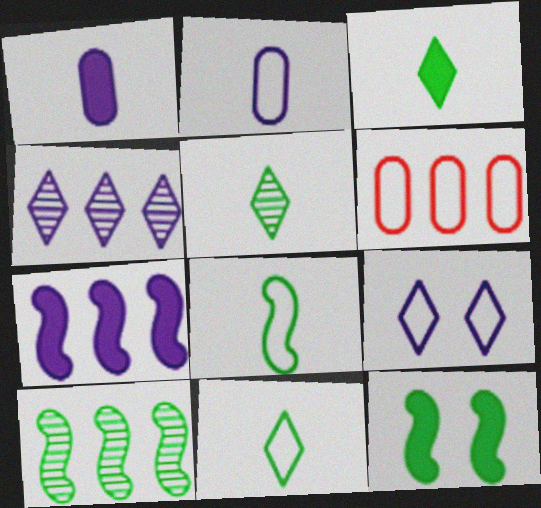[[3, 5, 11], 
[6, 8, 9], 
[8, 10, 12]]